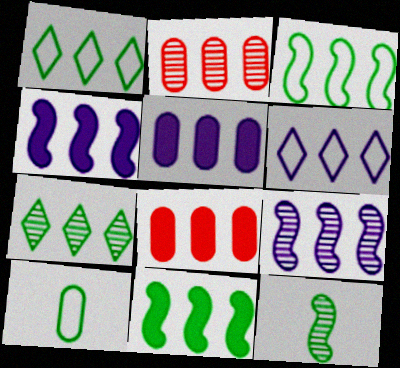[[1, 2, 4], 
[1, 8, 9], 
[2, 6, 11], 
[2, 7, 9], 
[5, 6, 9]]